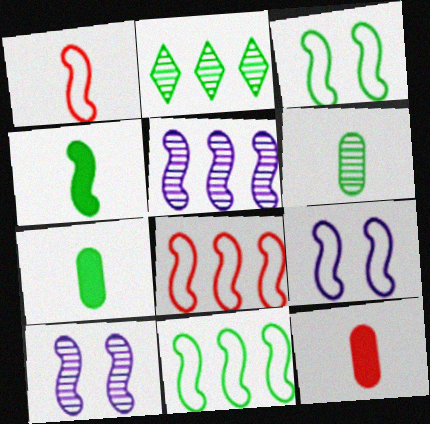[[1, 9, 11], 
[2, 3, 7], 
[2, 9, 12], 
[4, 8, 10]]